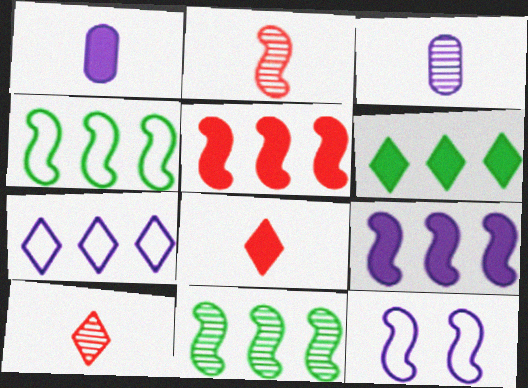[]